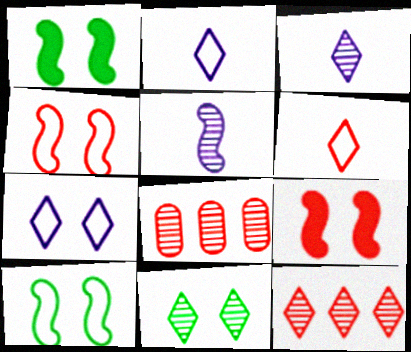[[1, 2, 8], 
[3, 11, 12], 
[5, 8, 11], 
[6, 8, 9]]